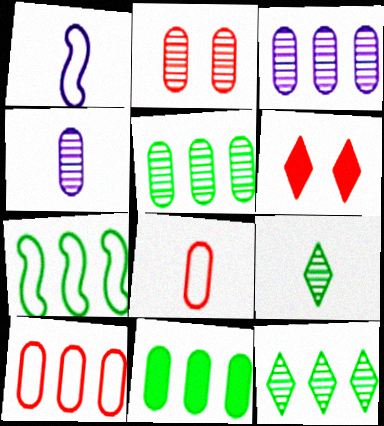[[1, 5, 6], 
[2, 4, 5], 
[3, 10, 11], 
[4, 6, 7], 
[7, 11, 12]]